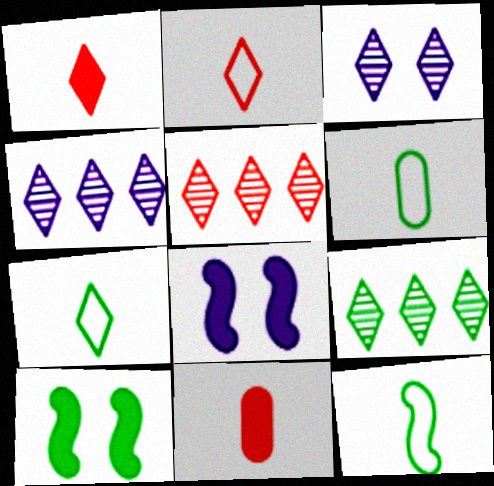[[4, 5, 9], 
[5, 6, 8], 
[6, 7, 12], 
[6, 9, 10]]